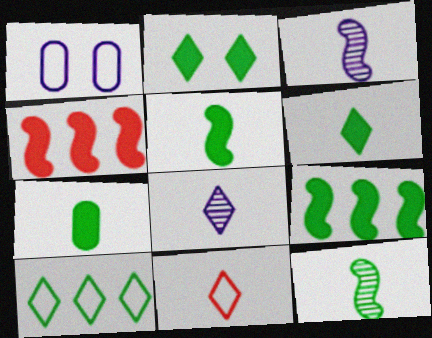[[2, 7, 9], 
[3, 7, 11], 
[5, 6, 7], 
[6, 8, 11]]